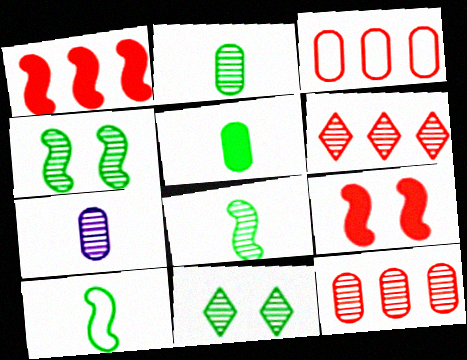[[1, 3, 6], 
[4, 6, 7]]